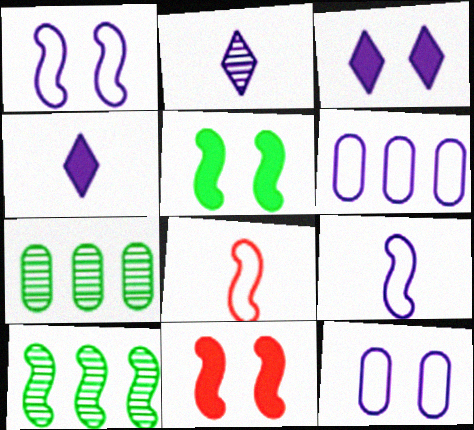[[3, 7, 8], 
[9, 10, 11]]